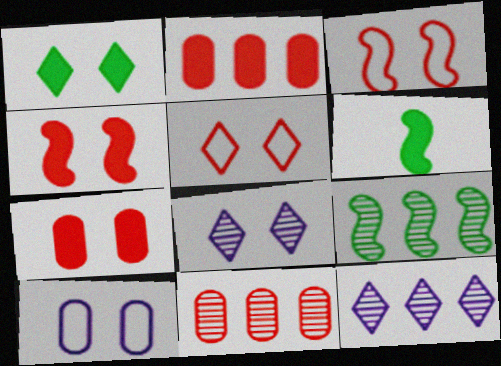[[1, 5, 8], 
[9, 11, 12]]